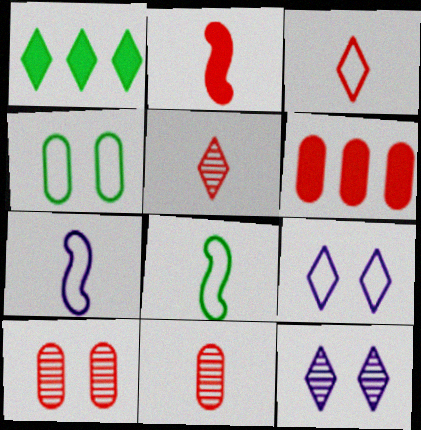[[1, 3, 12], 
[1, 5, 9], 
[1, 7, 10], 
[2, 3, 11], 
[6, 8, 12]]